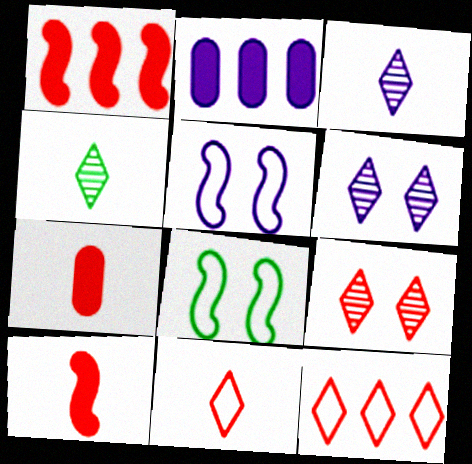[[2, 3, 5]]